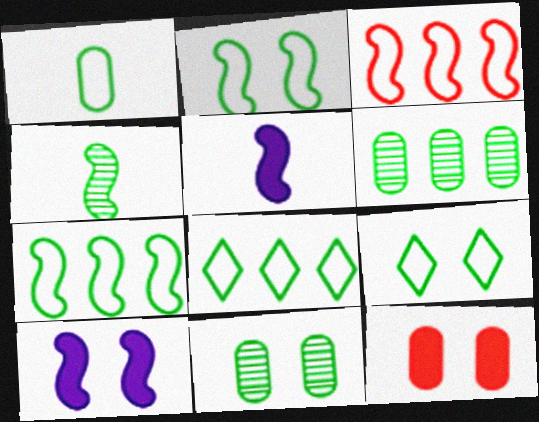[[1, 2, 8], 
[1, 7, 9], 
[3, 4, 10]]